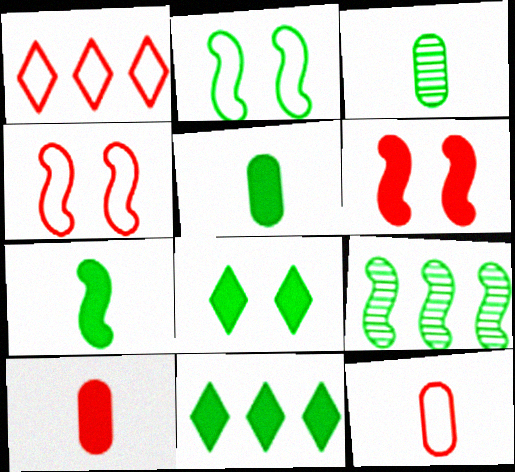[[1, 4, 12], 
[2, 3, 11], 
[2, 7, 9]]